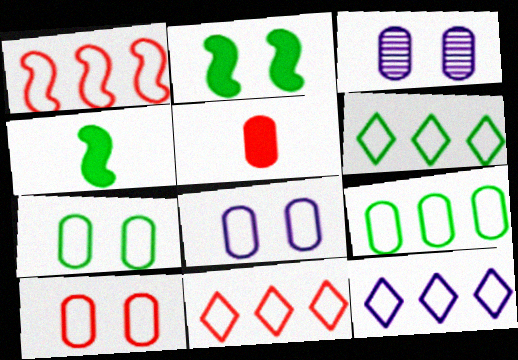[[1, 9, 12], 
[3, 4, 11], 
[3, 5, 9], 
[6, 11, 12], 
[7, 8, 10]]